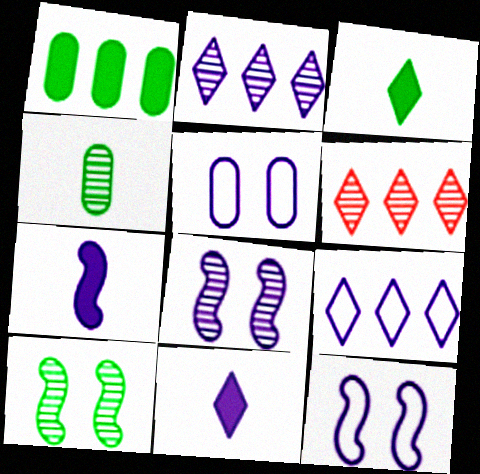[[2, 5, 7], 
[4, 6, 8]]